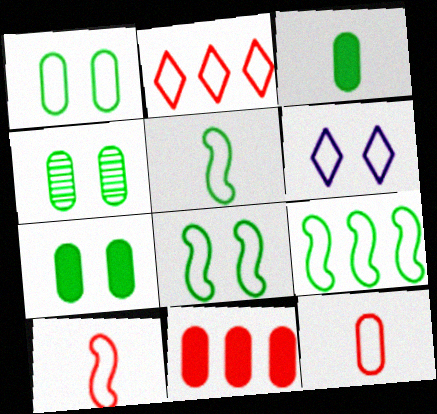[[1, 4, 7], 
[5, 8, 9], 
[6, 9, 12]]